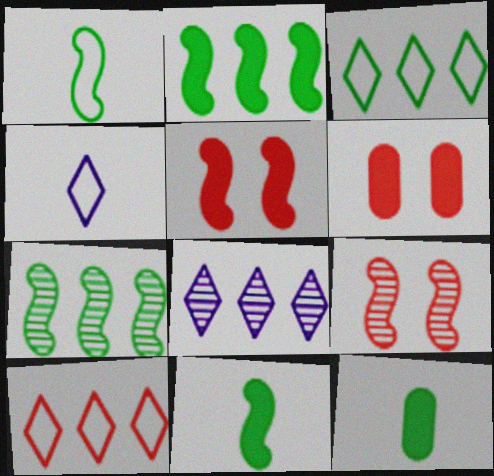[[1, 6, 8], 
[4, 6, 7]]